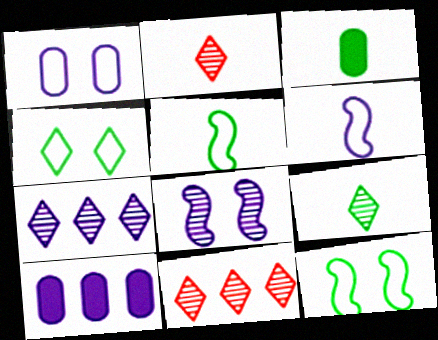[[2, 3, 6], 
[2, 10, 12], 
[3, 5, 9]]